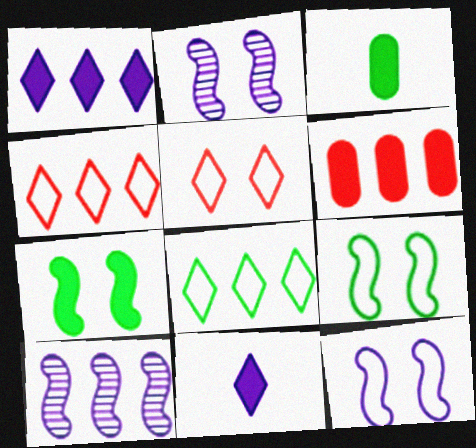[[2, 3, 4], 
[3, 5, 10], 
[6, 7, 11], 
[6, 8, 10]]